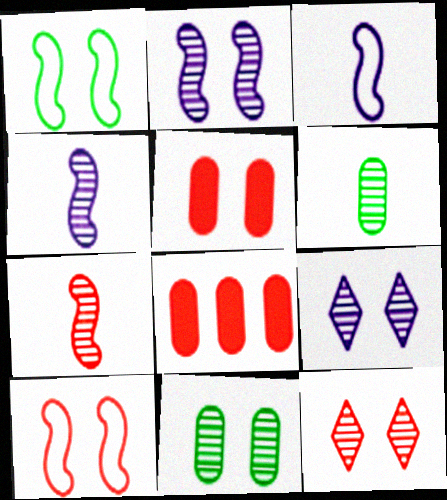[[1, 5, 9], 
[2, 11, 12], 
[5, 10, 12]]